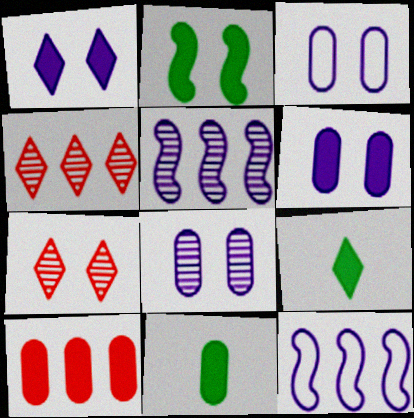[[2, 3, 7], 
[3, 6, 8], 
[6, 10, 11], 
[7, 11, 12]]